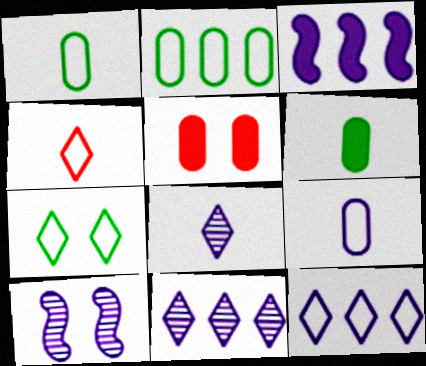[[4, 7, 12], 
[5, 7, 10]]